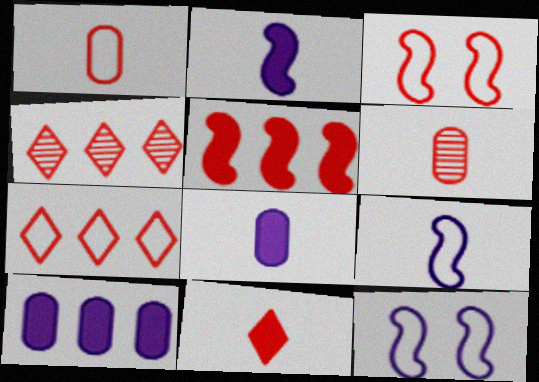[[1, 3, 7]]